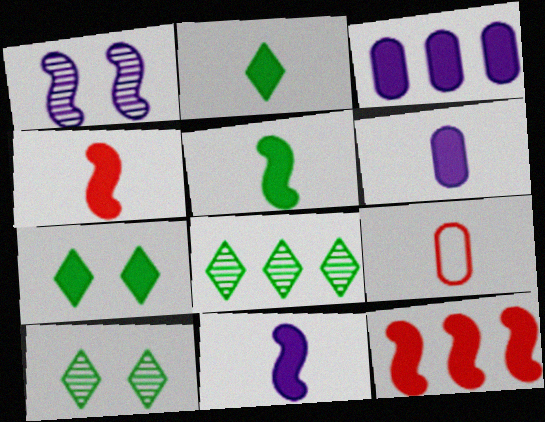[[2, 4, 6], 
[3, 4, 7], 
[4, 5, 11], 
[6, 7, 12]]